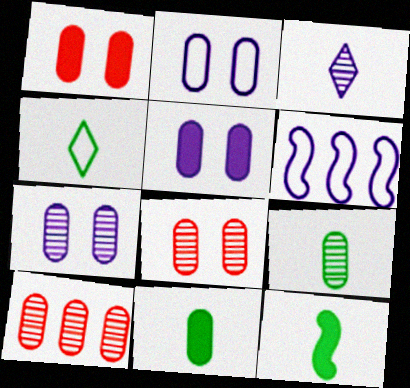[[2, 5, 7], 
[2, 10, 11], 
[3, 5, 6], 
[4, 9, 12], 
[7, 9, 10]]